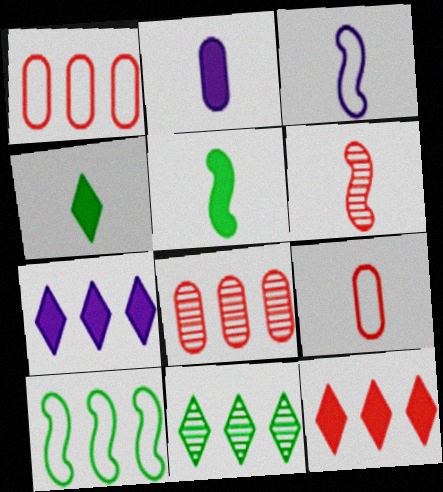[[3, 5, 6], 
[7, 8, 10]]